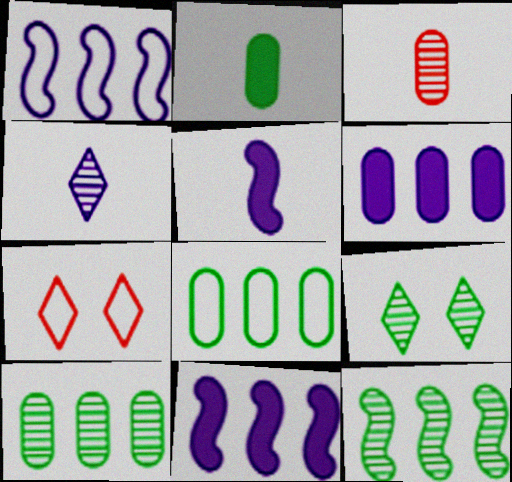[[5, 7, 10]]